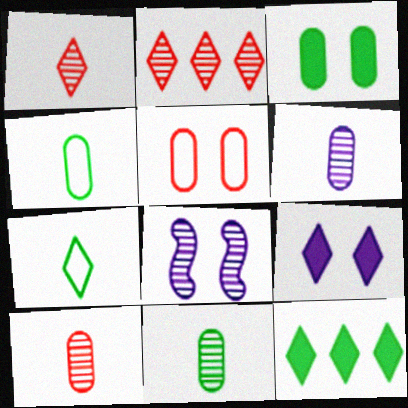[[2, 7, 9], 
[2, 8, 11], 
[6, 10, 11]]